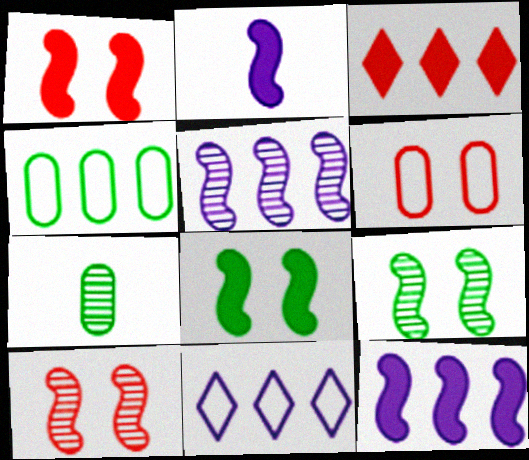[[1, 7, 11], 
[3, 4, 5]]